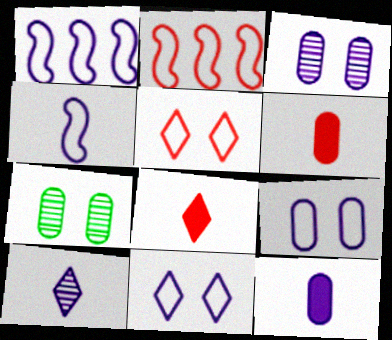[[1, 7, 8], 
[4, 10, 12]]